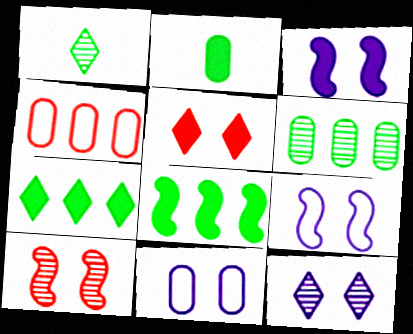[[1, 3, 4], 
[3, 11, 12]]